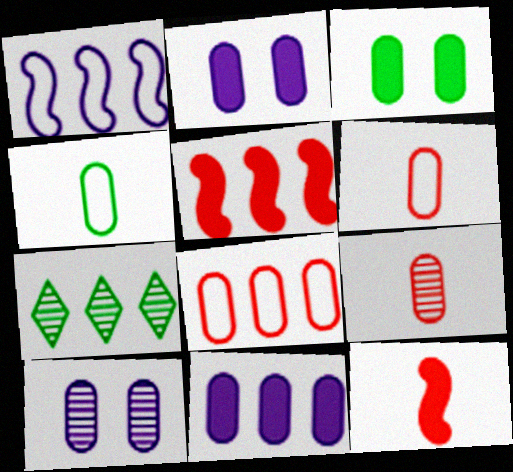[]